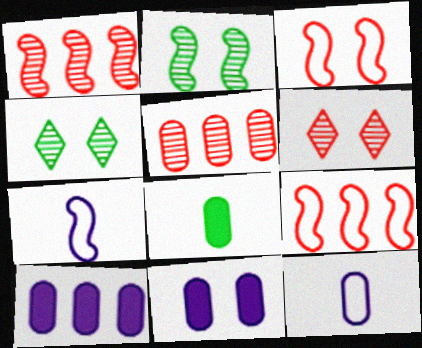[[3, 4, 11]]